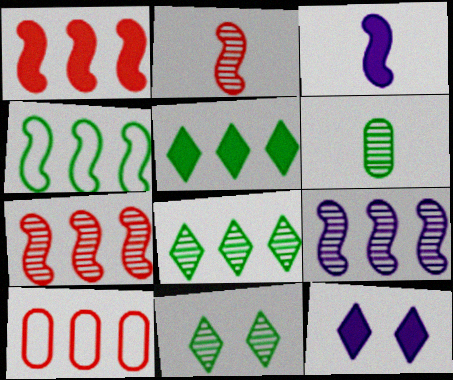[[1, 4, 9], 
[3, 10, 11], 
[5, 9, 10]]